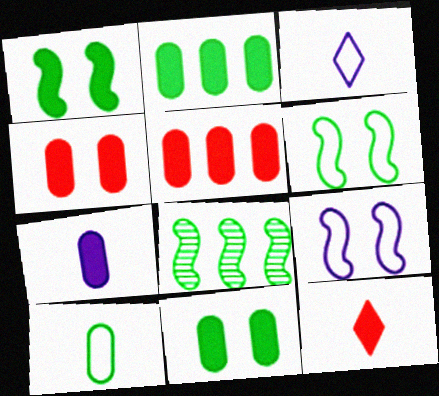[[2, 4, 7], 
[3, 4, 8], 
[5, 7, 11]]